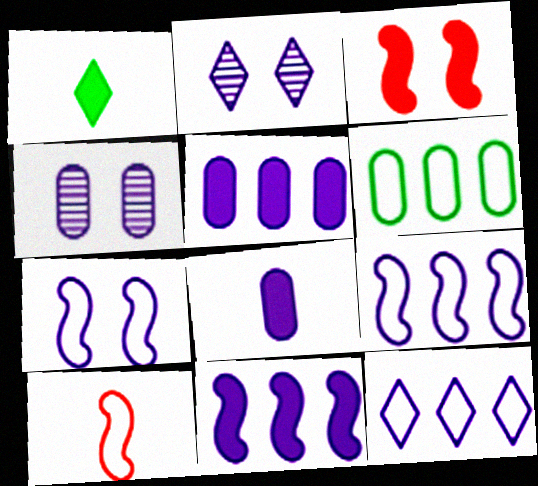[[1, 3, 5], 
[2, 8, 9]]